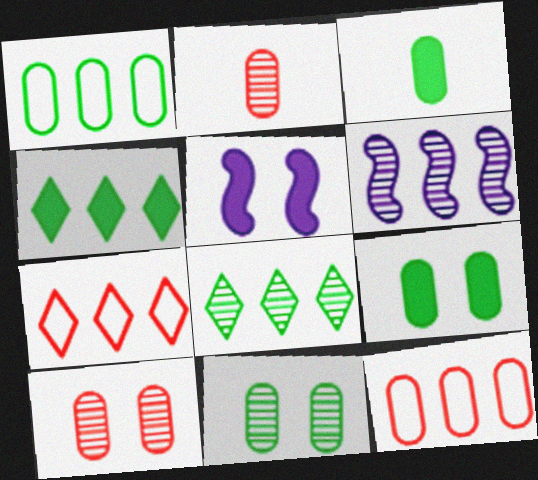[[1, 3, 11], 
[4, 6, 12]]